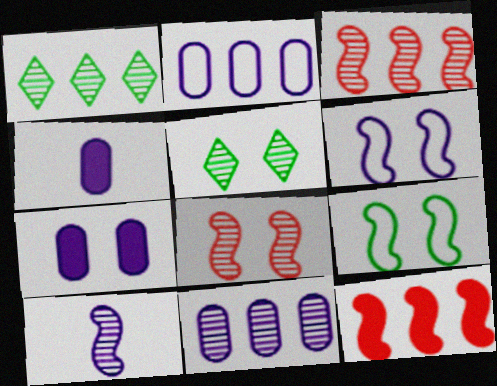[[1, 2, 12], 
[1, 3, 11], 
[9, 10, 12]]